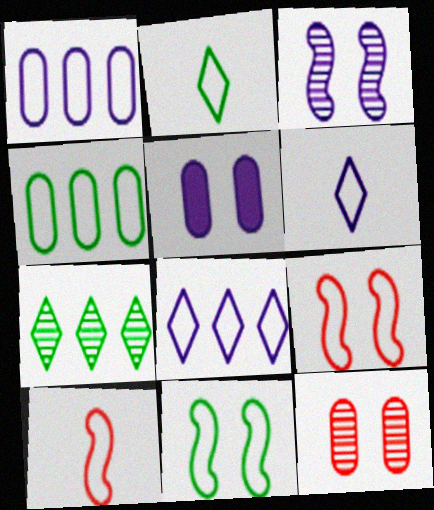[[1, 2, 9], 
[2, 4, 11], 
[4, 6, 9], 
[5, 7, 10]]